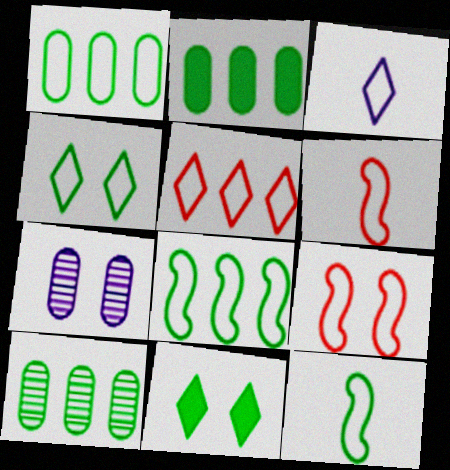[[1, 2, 10], 
[1, 3, 9], 
[1, 4, 12], 
[3, 4, 5], 
[7, 9, 11], 
[10, 11, 12]]